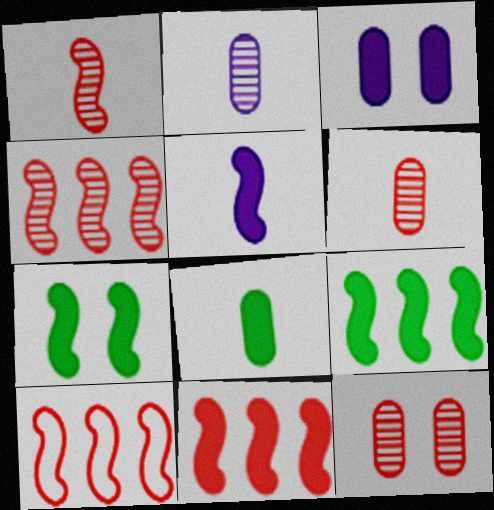[[4, 10, 11], 
[5, 7, 11]]